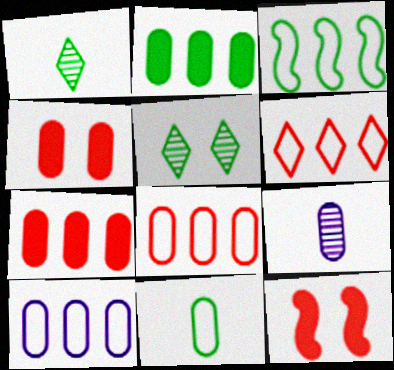[[1, 10, 12], 
[3, 6, 10]]